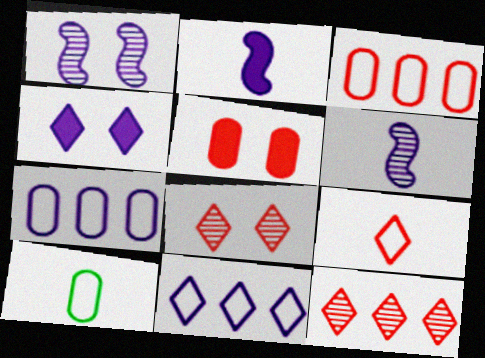[[4, 6, 7]]